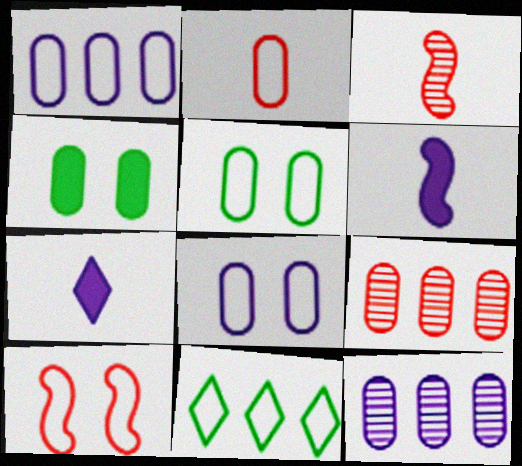[[1, 2, 5], 
[2, 4, 12]]